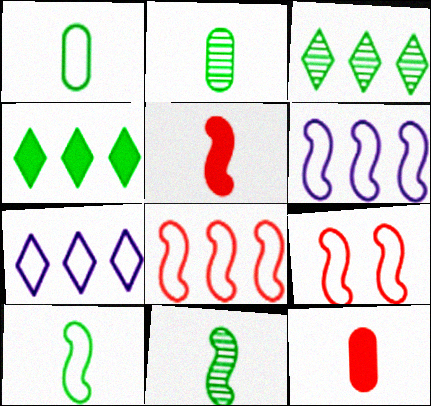[[1, 7, 9], 
[6, 9, 10]]